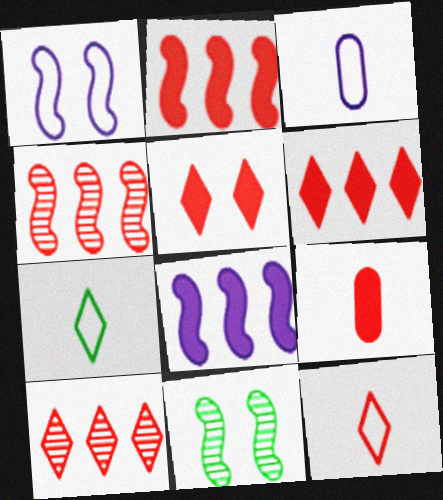[[2, 5, 9], 
[3, 6, 11], 
[5, 10, 12]]